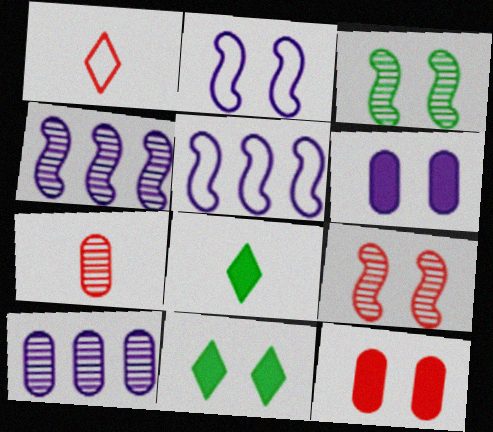[[5, 7, 11]]